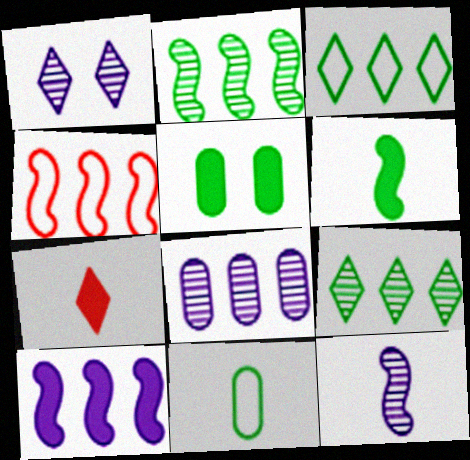[[1, 3, 7], 
[1, 8, 12], 
[2, 4, 10], 
[5, 7, 10], 
[7, 11, 12]]